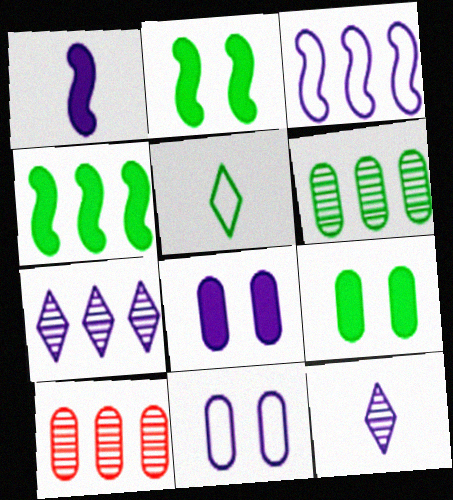[[1, 7, 11], 
[2, 5, 6], 
[3, 8, 12]]